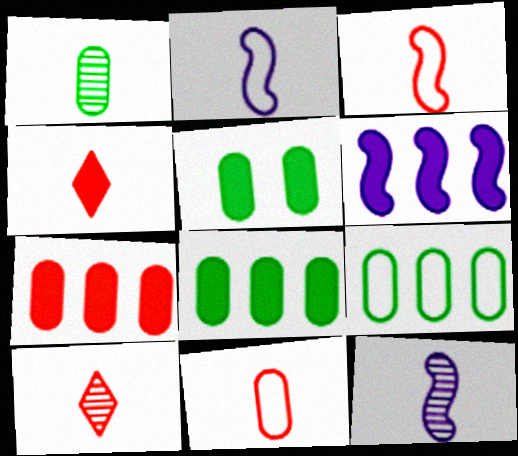[[1, 2, 4], 
[1, 5, 9], 
[1, 10, 12], 
[4, 5, 6]]